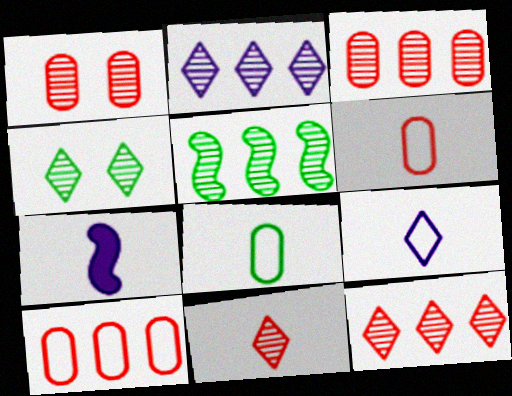[[2, 3, 5], 
[2, 4, 11], 
[4, 7, 10], 
[7, 8, 11]]